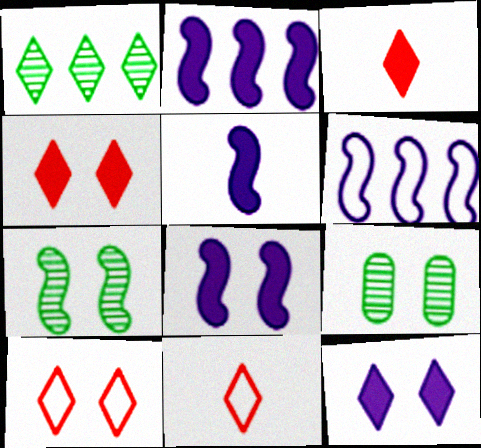[[1, 11, 12], 
[2, 5, 8], 
[2, 9, 11], 
[3, 6, 9], 
[8, 9, 10]]